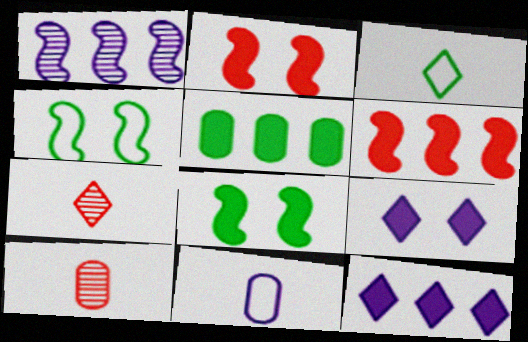[[1, 9, 11], 
[4, 10, 12], 
[5, 6, 12]]